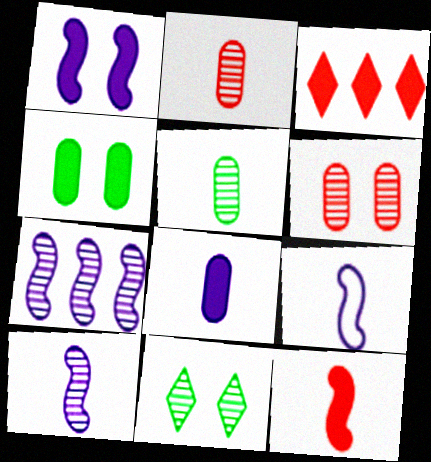[[1, 7, 9], 
[2, 7, 11]]